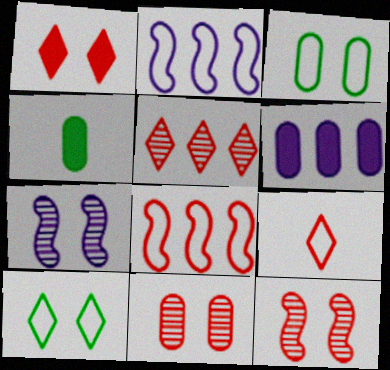[[1, 3, 7], 
[1, 5, 9], 
[2, 3, 9]]